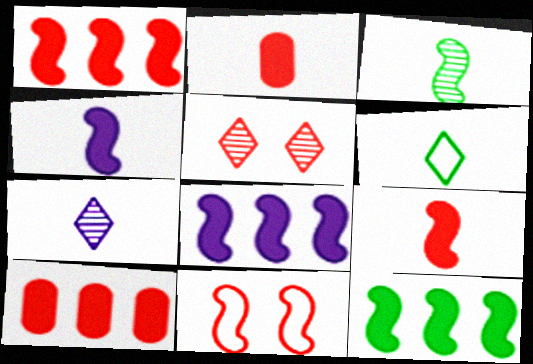[[1, 8, 12], 
[3, 8, 11]]